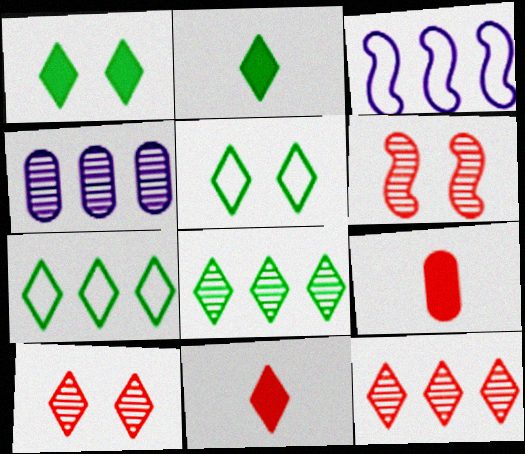[[2, 5, 8]]